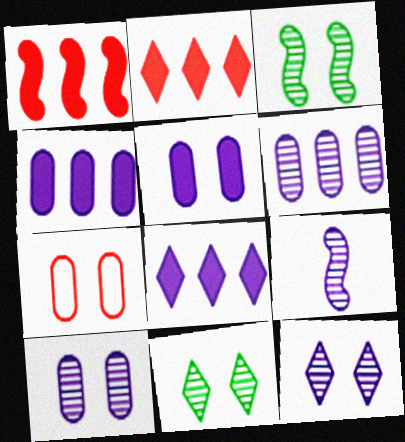[[6, 9, 12]]